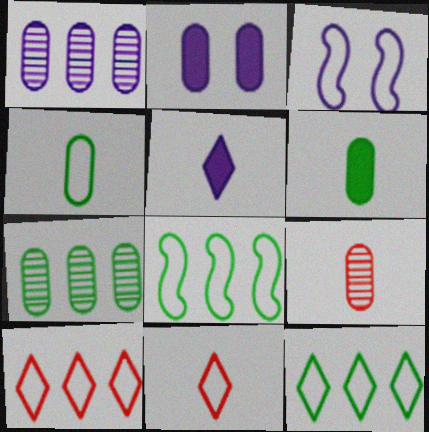[[1, 3, 5], 
[3, 4, 10]]